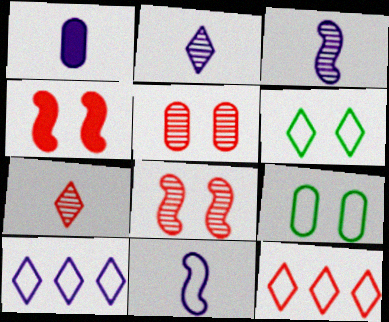[[1, 2, 11], 
[9, 11, 12]]